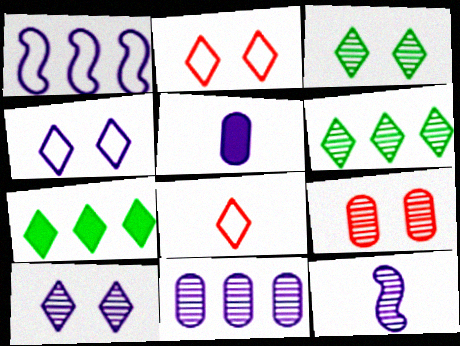[[1, 5, 10], 
[6, 9, 12], 
[7, 8, 10], 
[10, 11, 12]]